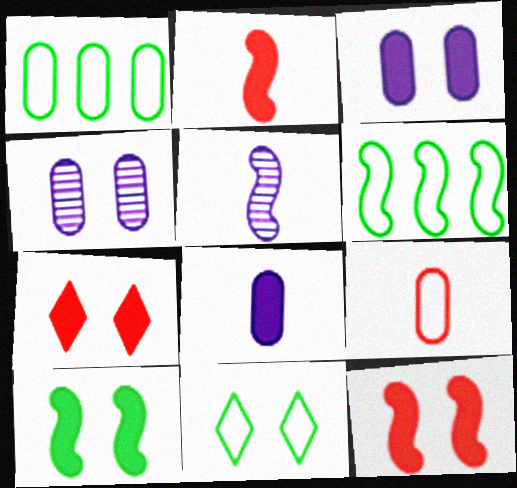[[1, 5, 7], 
[3, 7, 10], 
[4, 11, 12], 
[5, 6, 12]]